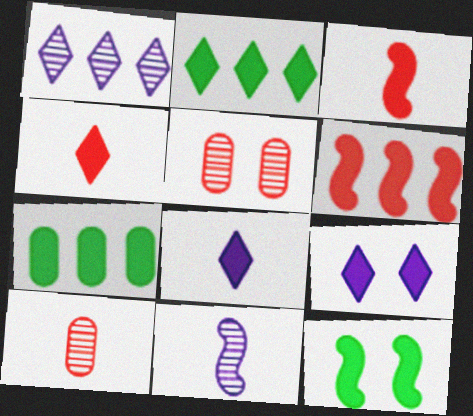[[2, 4, 9], 
[3, 7, 9]]